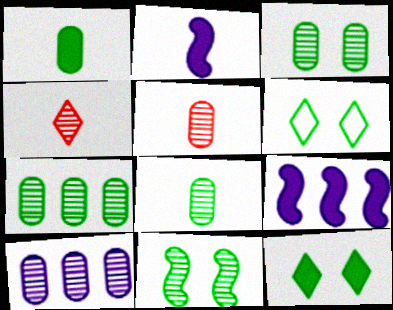[[3, 5, 10], 
[3, 7, 8], 
[4, 10, 11], 
[5, 6, 9]]